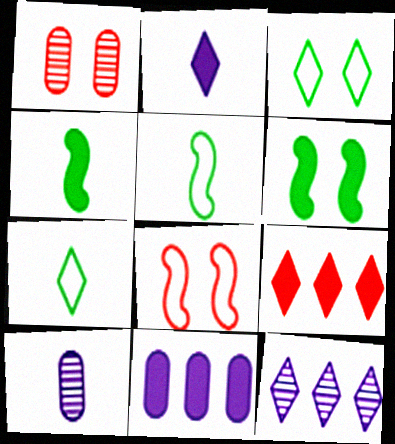[]